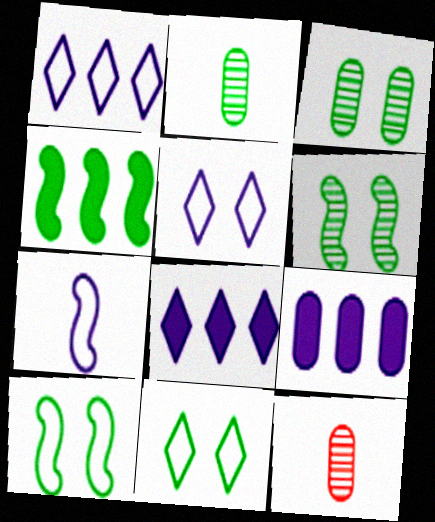[[2, 4, 11], 
[4, 5, 12], 
[8, 10, 12]]